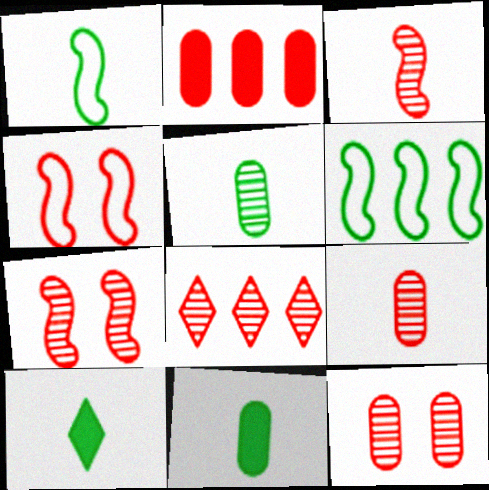[[1, 5, 10], 
[3, 8, 12], 
[7, 8, 9]]